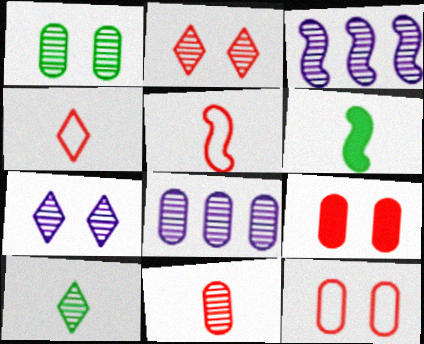[[1, 8, 11]]